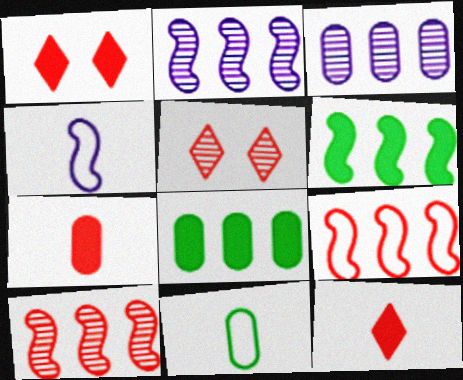[[1, 2, 11], 
[2, 6, 9], 
[4, 5, 8], 
[5, 7, 9]]